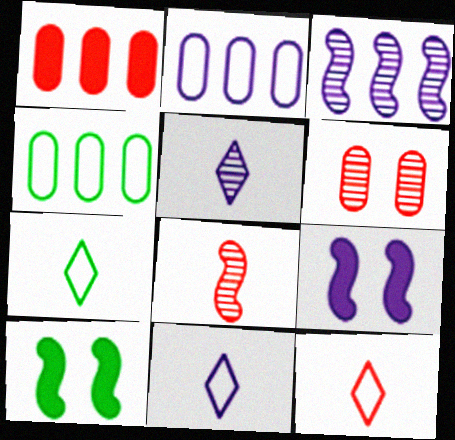[[2, 5, 9], 
[7, 11, 12]]